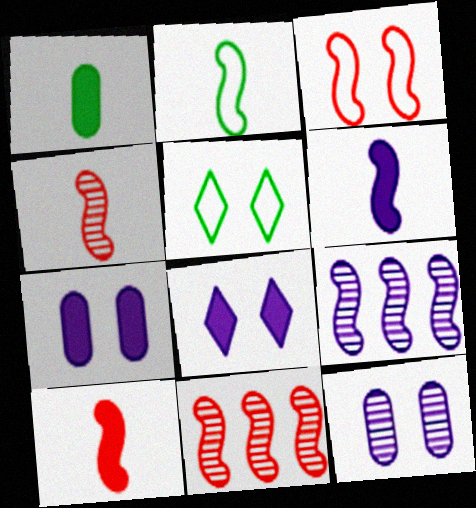[[2, 4, 6], 
[3, 10, 11]]